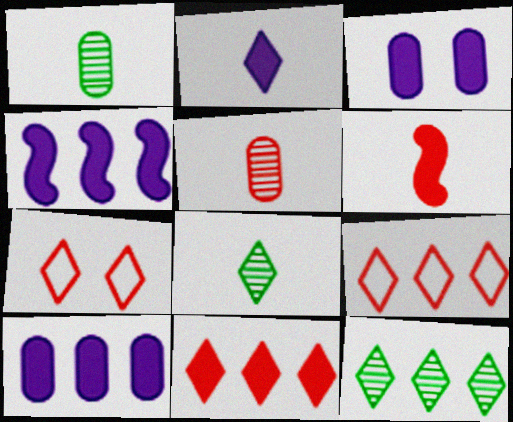[[1, 4, 7], 
[2, 3, 4], 
[2, 7, 12]]